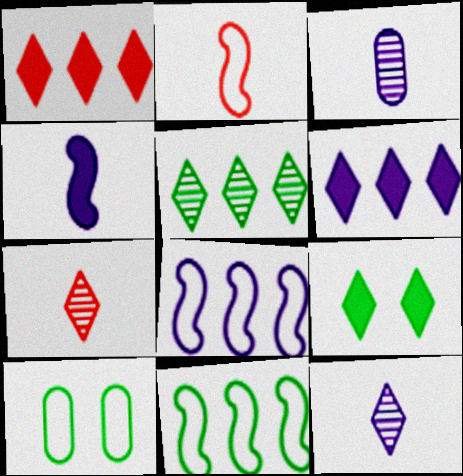[]